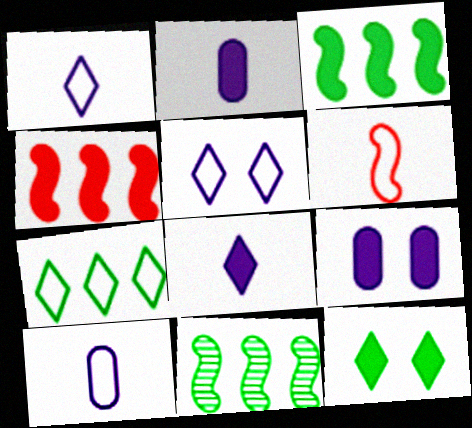[[2, 4, 12]]